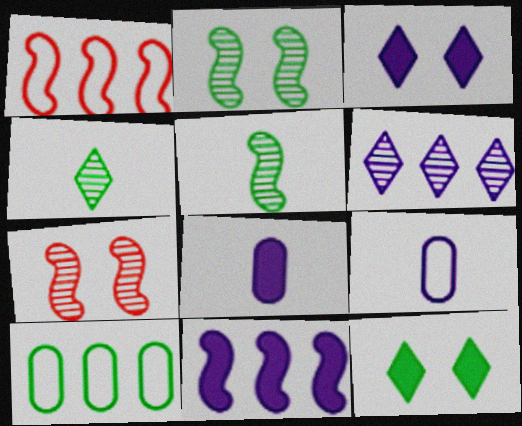[[3, 8, 11], 
[5, 10, 12]]